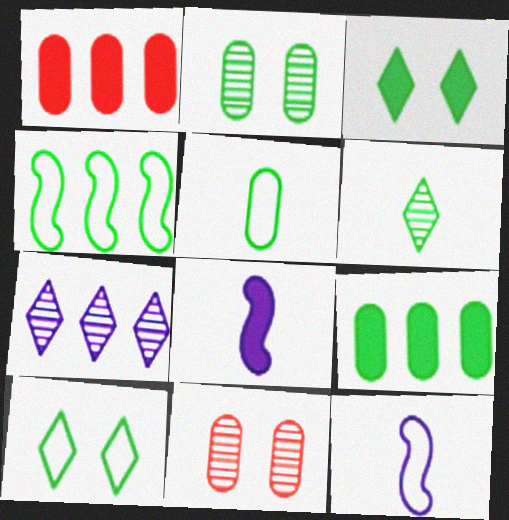[[1, 3, 8], 
[1, 4, 7], 
[2, 5, 9], 
[4, 5, 10]]